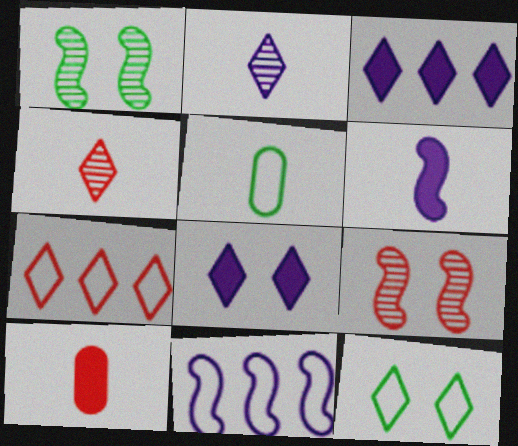[[3, 4, 12], 
[3, 5, 9], 
[4, 5, 6], 
[7, 9, 10]]